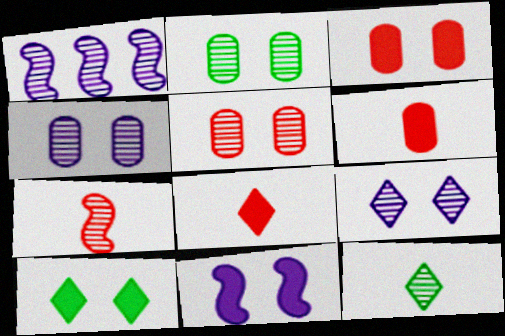[[1, 5, 12], 
[2, 4, 5], 
[3, 10, 11]]